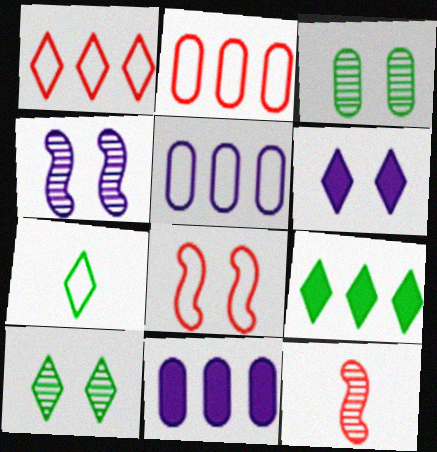[[3, 6, 8], 
[5, 7, 8], 
[7, 9, 10]]